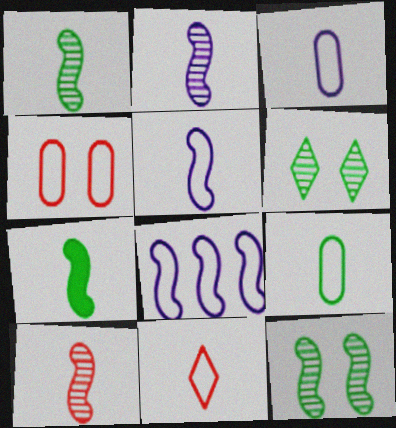[[1, 2, 10], 
[5, 7, 10], 
[5, 9, 11]]